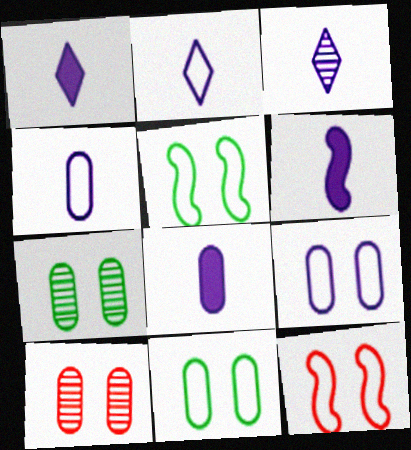[[1, 2, 3], 
[1, 6, 8], 
[3, 4, 6]]